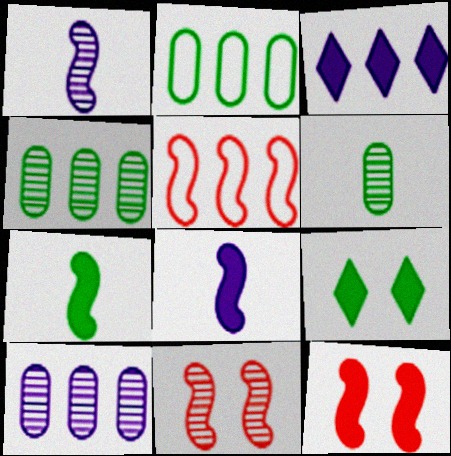[[3, 4, 5]]